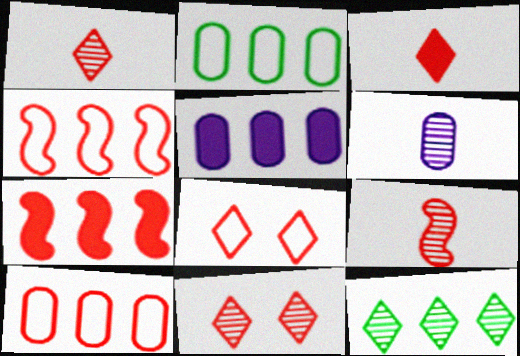[[4, 5, 12]]